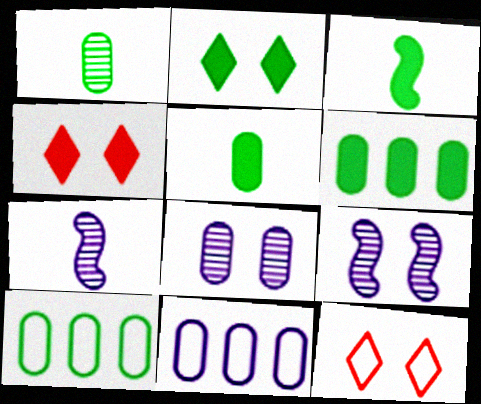[[2, 3, 6], 
[4, 7, 10], 
[6, 7, 12]]